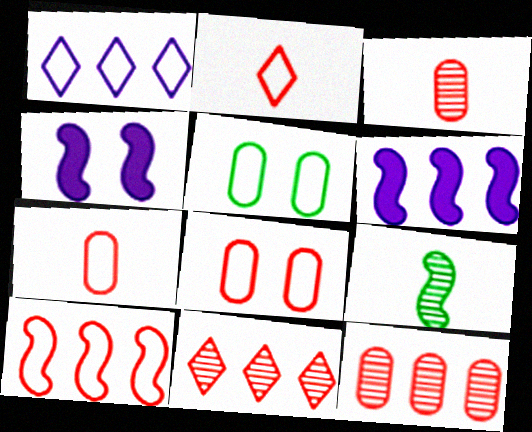[[2, 8, 10], 
[4, 9, 10]]